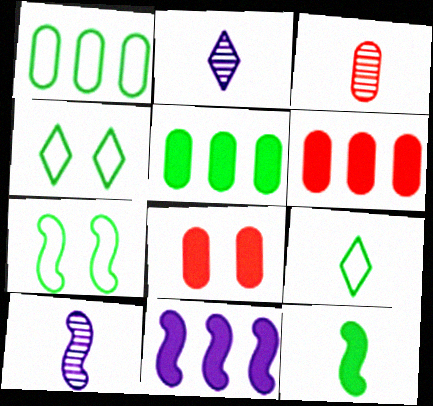[[1, 7, 9], 
[2, 6, 7], 
[3, 4, 11], 
[4, 6, 10]]